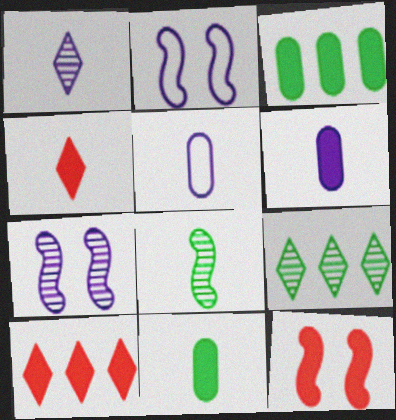[[4, 5, 8], 
[5, 9, 12]]